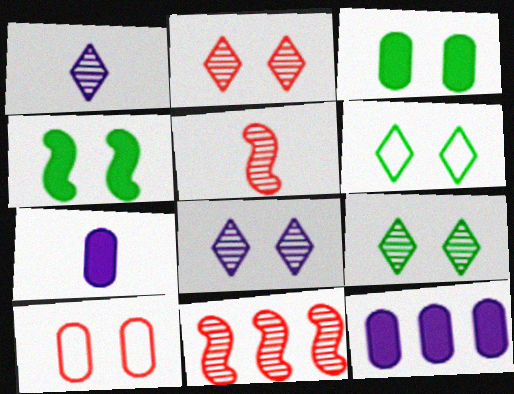[[2, 8, 9], 
[4, 8, 10], 
[5, 6, 12], 
[6, 7, 11]]